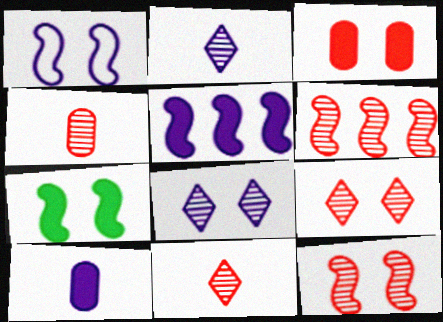[[1, 7, 12], 
[4, 6, 9]]